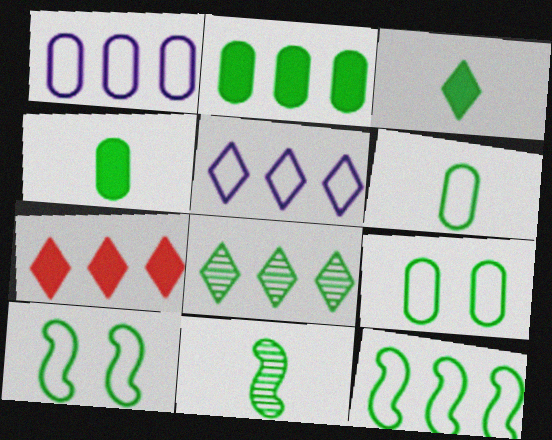[[2, 8, 12], 
[3, 6, 11], 
[4, 8, 10], 
[5, 7, 8]]